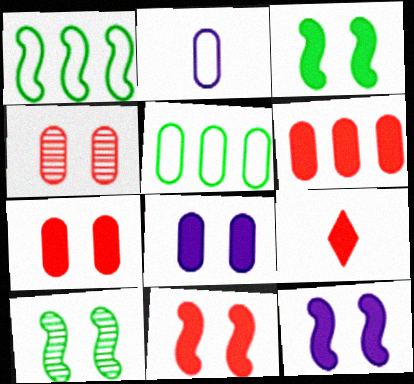[[3, 11, 12], 
[6, 9, 11]]